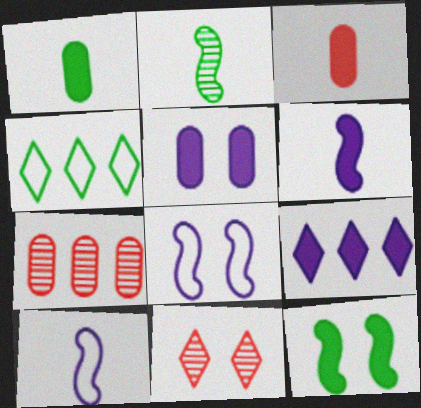[[3, 9, 12], 
[5, 6, 9]]